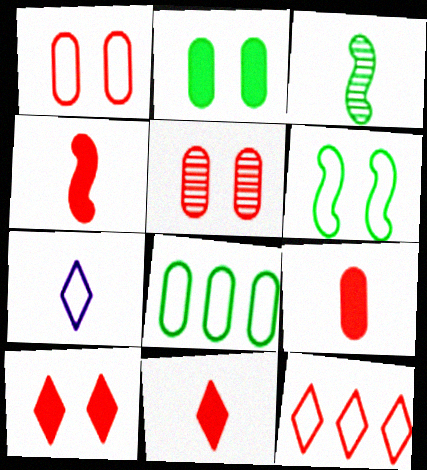[[3, 7, 9], 
[4, 5, 12], 
[4, 9, 11]]